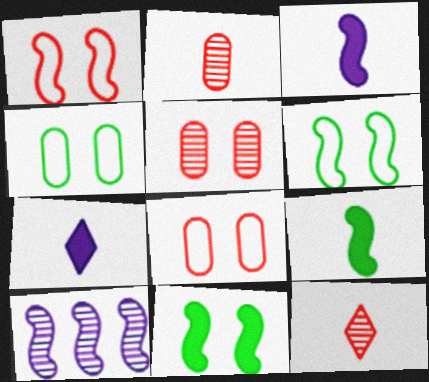[[1, 9, 10]]